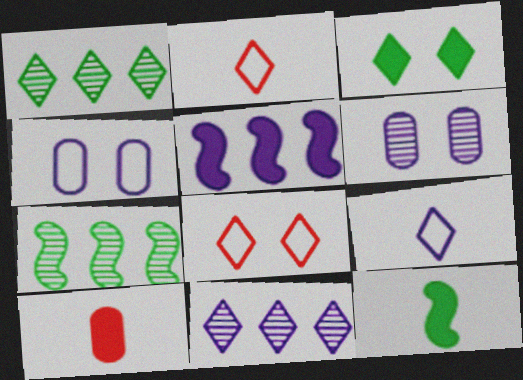[[2, 3, 11], 
[3, 5, 10], 
[5, 6, 9]]